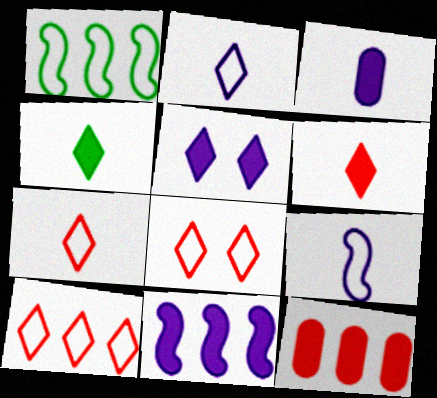[[3, 5, 11], 
[7, 8, 10]]